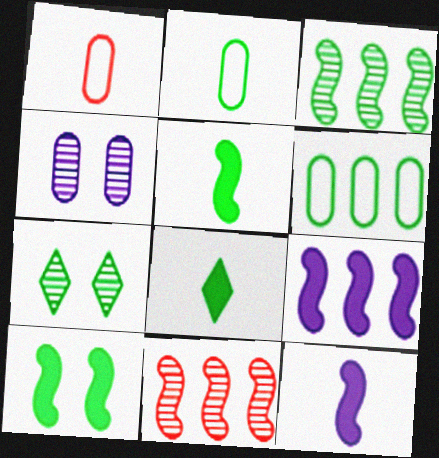[[1, 7, 9], 
[5, 6, 7]]